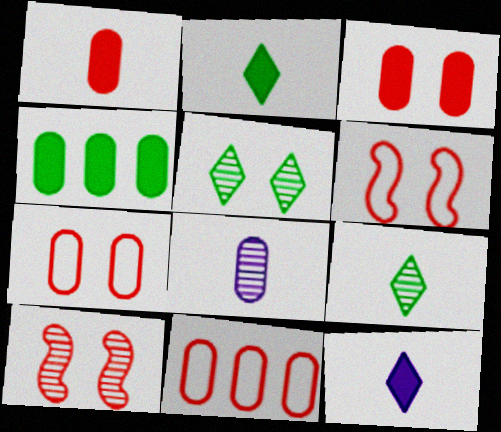[[4, 7, 8]]